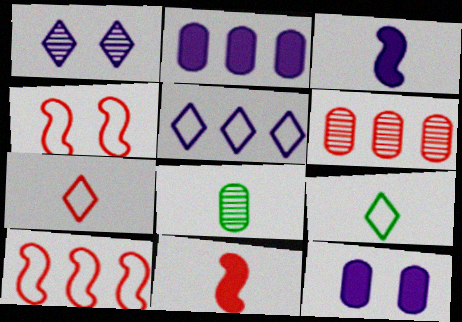[[3, 7, 8]]